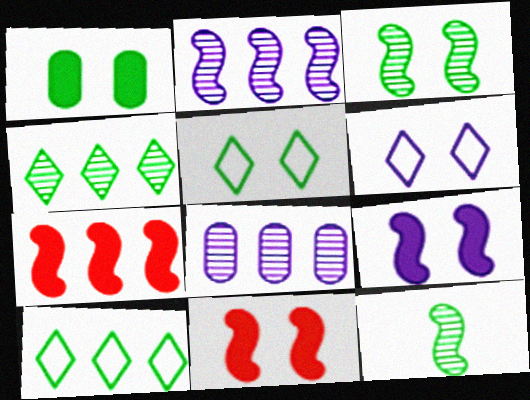[[1, 3, 5], 
[1, 10, 12], 
[7, 8, 10]]